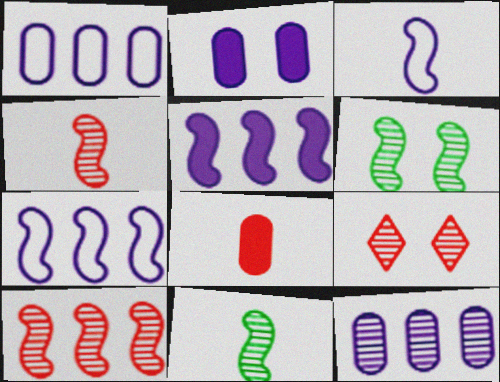[[9, 11, 12]]